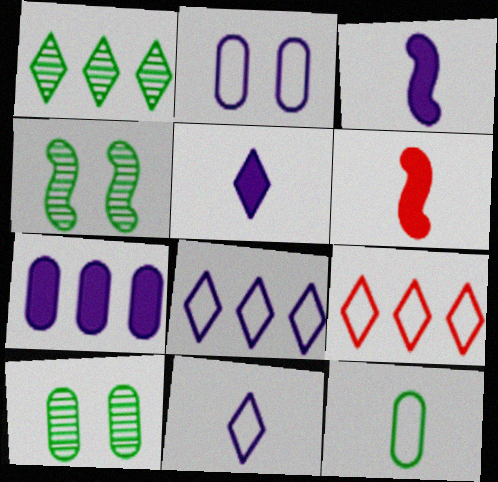[[1, 2, 6], 
[3, 9, 10], 
[6, 8, 10]]